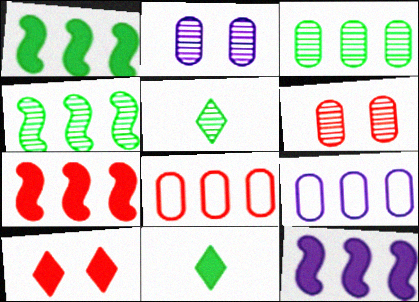[[1, 7, 12]]